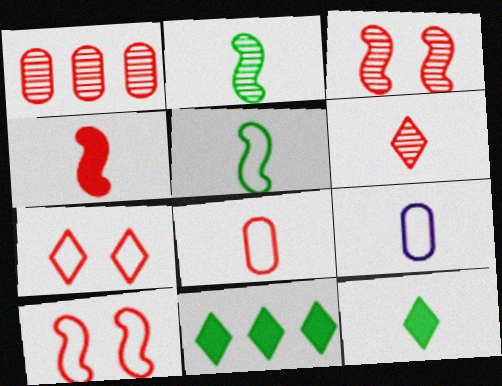[[1, 3, 6], 
[1, 4, 7], 
[3, 9, 11], 
[4, 6, 8]]